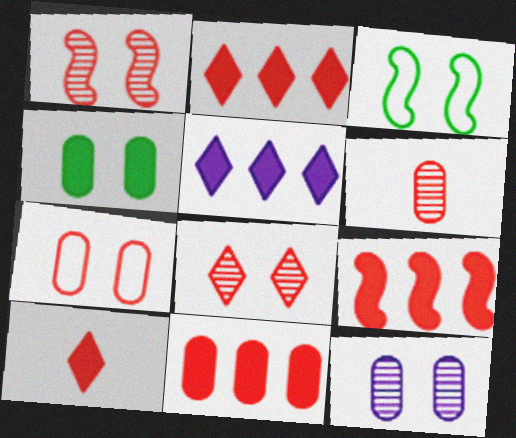[[2, 9, 11], 
[3, 5, 6], 
[4, 7, 12], 
[6, 7, 11]]